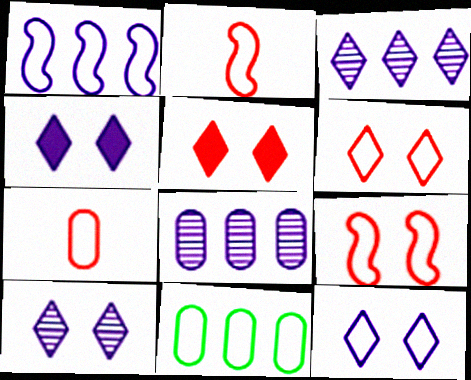[[2, 11, 12], 
[4, 10, 12]]